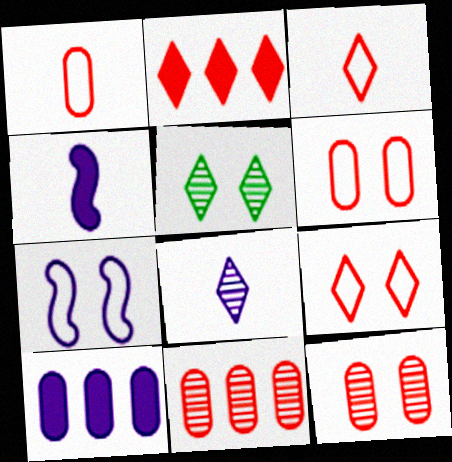[[7, 8, 10]]